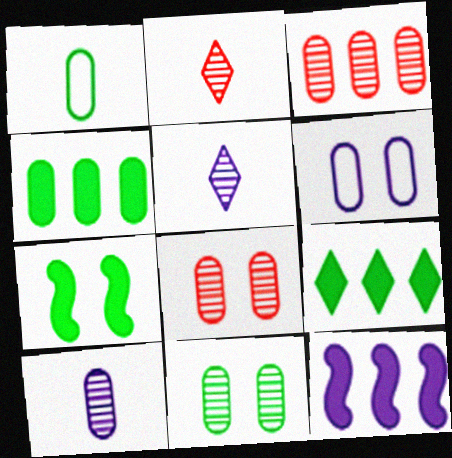[[1, 4, 11], 
[3, 10, 11], 
[5, 6, 12]]